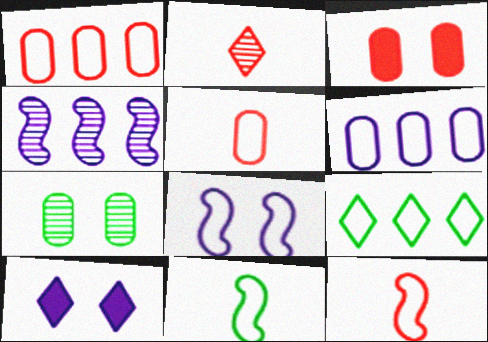[[2, 4, 7], 
[2, 9, 10], 
[5, 8, 9]]